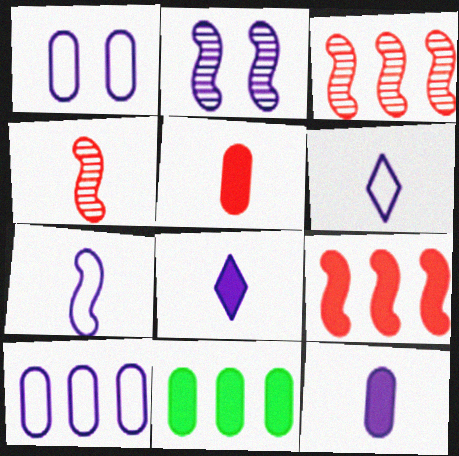[[2, 8, 10]]